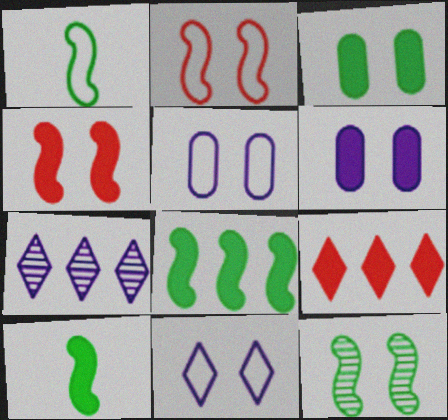[[1, 8, 12], 
[6, 9, 10]]